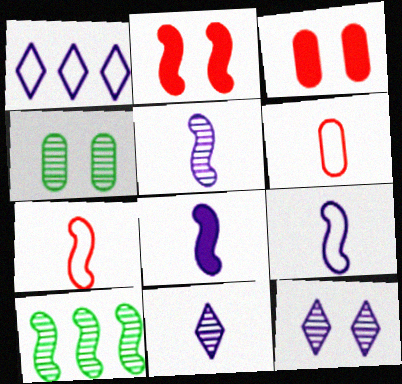[[2, 9, 10], 
[5, 8, 9]]